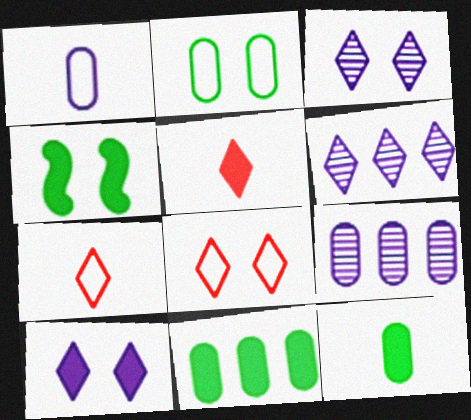[[4, 7, 9]]